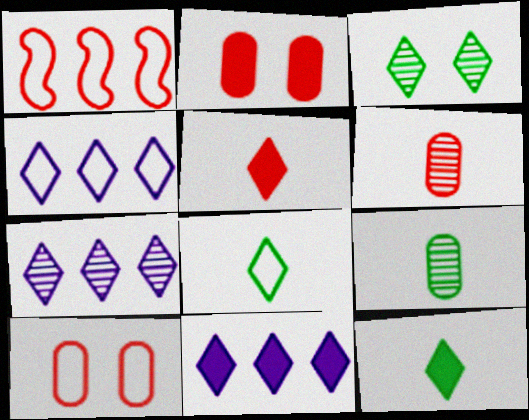[[3, 4, 5], 
[4, 7, 11]]